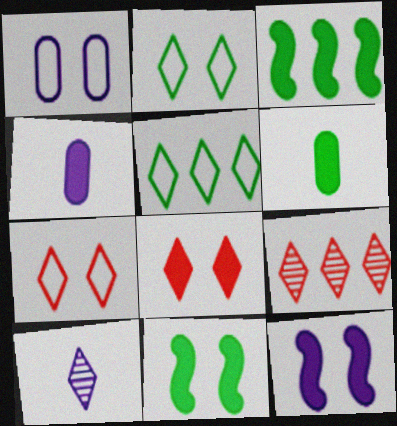[[3, 4, 8], 
[5, 8, 10]]